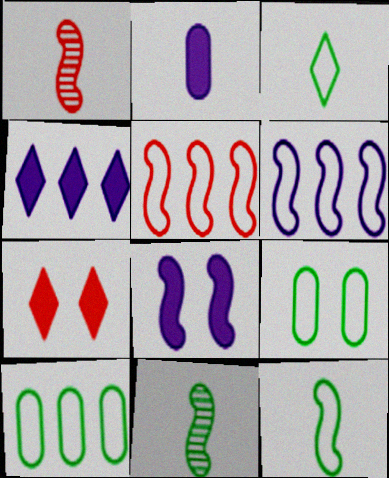[[1, 2, 3], 
[1, 4, 9], 
[2, 4, 8], 
[5, 8, 11]]